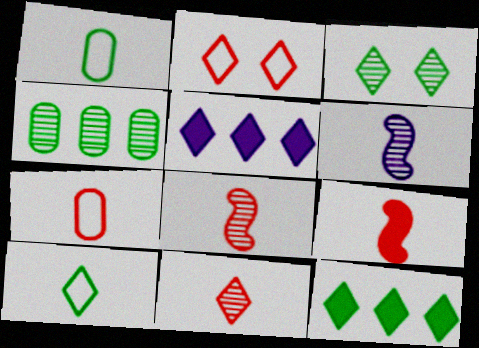[[3, 10, 12], 
[7, 9, 11]]